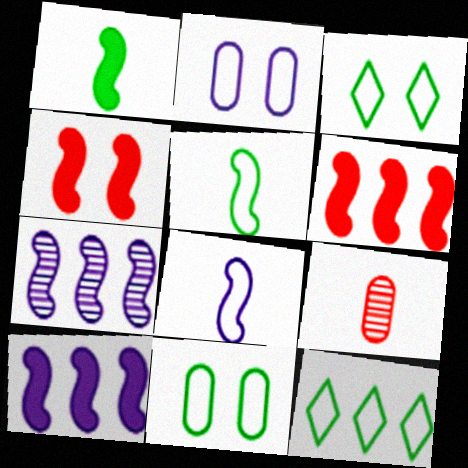[[1, 4, 10], 
[3, 9, 10], 
[4, 5, 7], 
[5, 11, 12]]